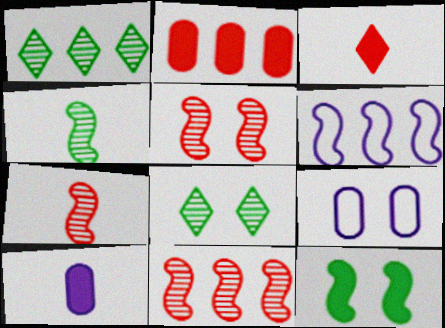[[1, 2, 6], 
[5, 7, 11], 
[6, 7, 12]]